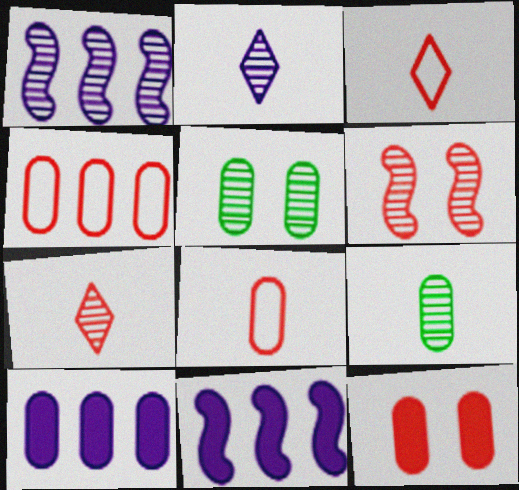[[1, 5, 7], 
[3, 5, 11], 
[5, 8, 10]]